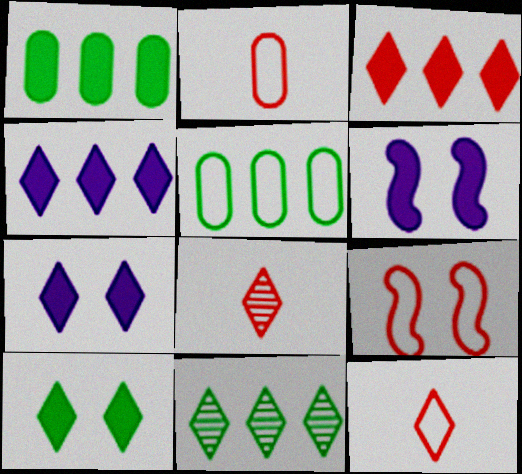[[2, 6, 11], 
[5, 6, 8], 
[7, 11, 12]]